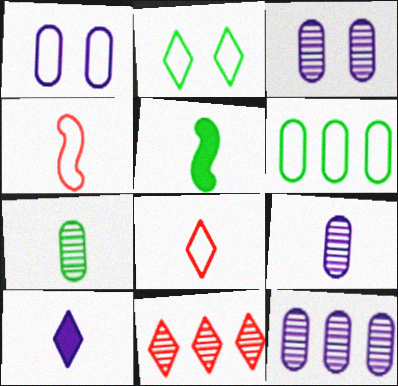[[1, 5, 11], 
[2, 10, 11], 
[3, 9, 12], 
[4, 7, 10], 
[5, 8, 9]]